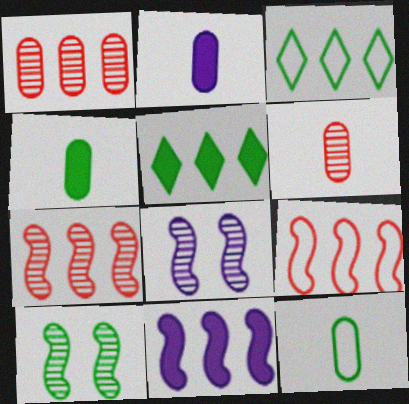[[1, 3, 11], 
[2, 6, 12], 
[3, 4, 10], 
[5, 10, 12]]